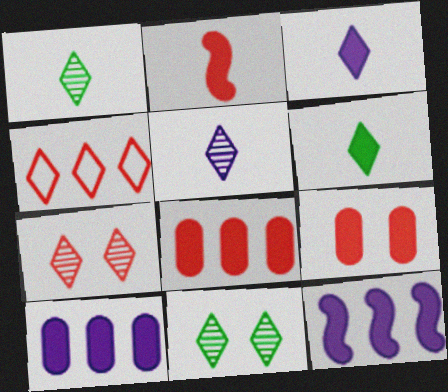[[3, 4, 11], 
[6, 9, 12]]